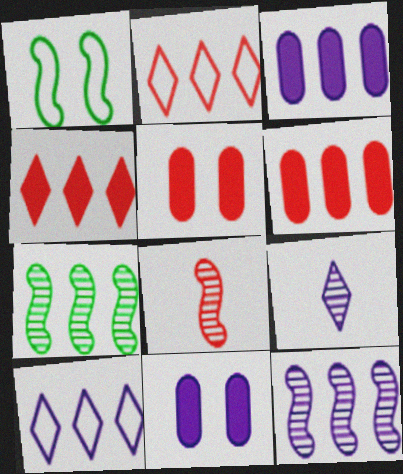[[1, 6, 9], 
[2, 3, 7], 
[2, 5, 8], 
[3, 10, 12], 
[6, 7, 10]]